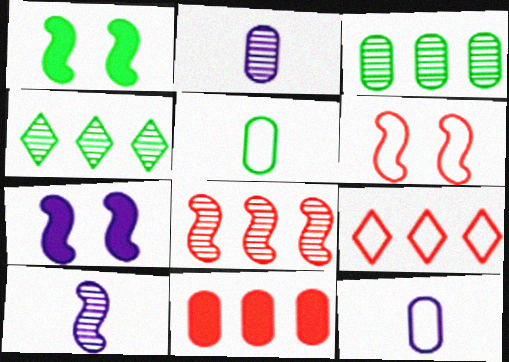[[1, 2, 9], 
[1, 4, 5], 
[8, 9, 11]]